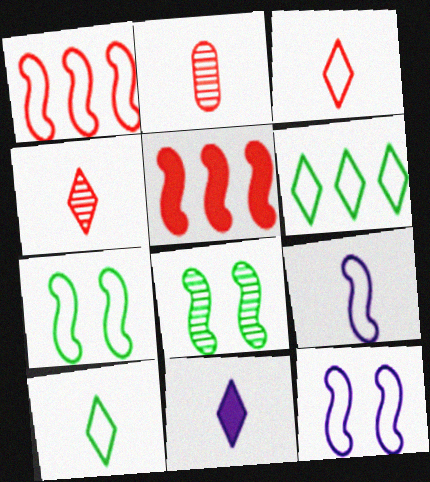[[1, 7, 9], 
[4, 10, 11], 
[5, 8, 9]]